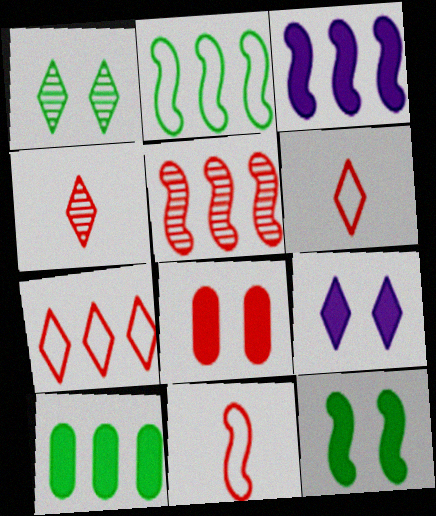[[2, 3, 5], 
[5, 6, 8], 
[8, 9, 12]]